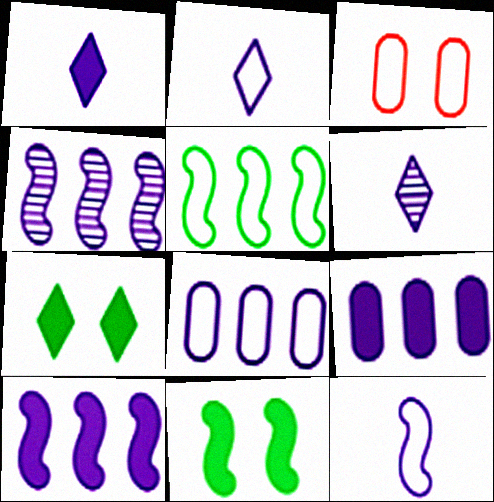[[1, 2, 6], 
[2, 3, 5]]